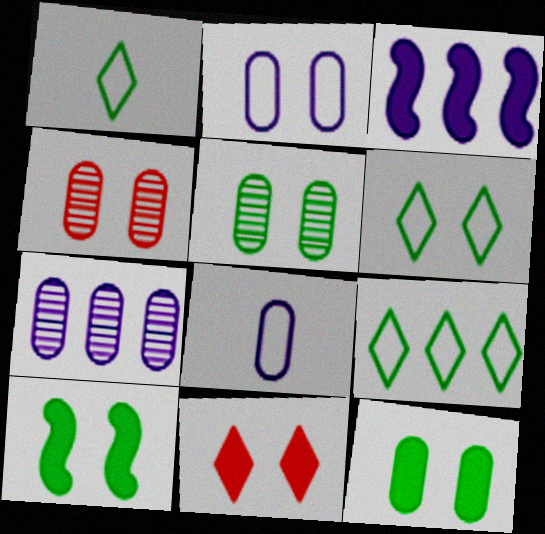[[1, 3, 4], 
[1, 6, 9], 
[2, 4, 12], 
[5, 6, 10]]